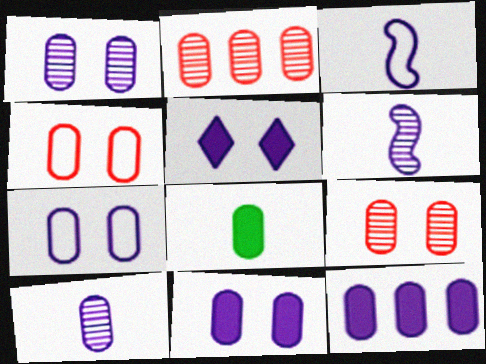[[1, 7, 11], 
[2, 7, 8], 
[7, 10, 12]]